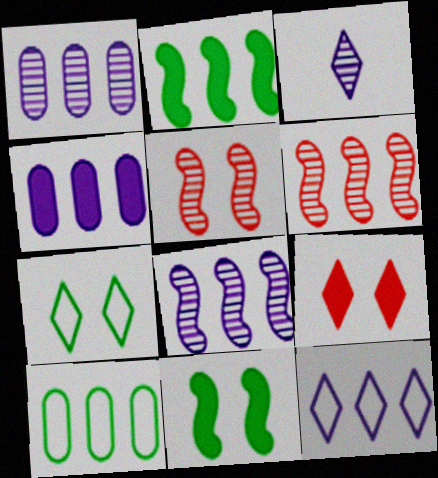[[4, 8, 12]]